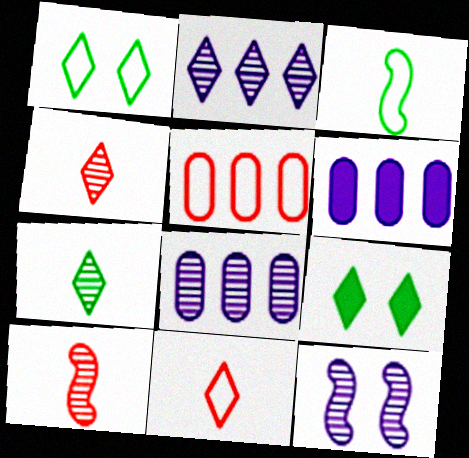[[1, 6, 10], 
[2, 9, 11]]